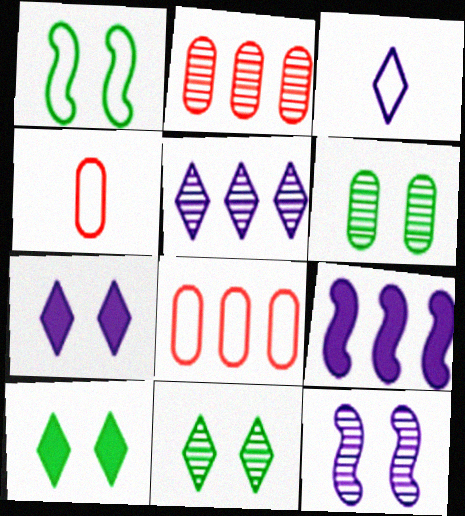[[1, 3, 8], 
[1, 6, 10], 
[3, 5, 7], 
[4, 9, 11]]